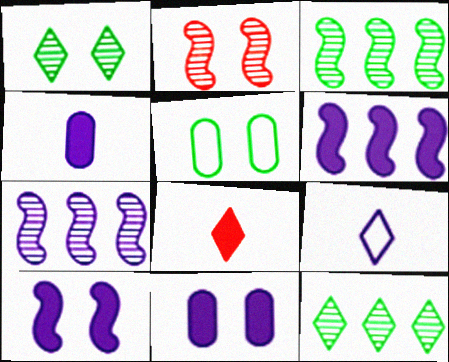[[5, 7, 8], 
[7, 9, 11]]